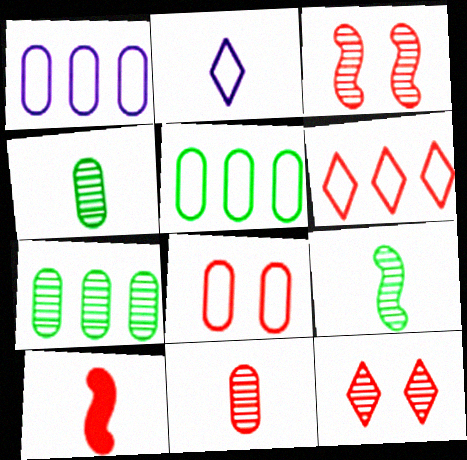[[2, 4, 10]]